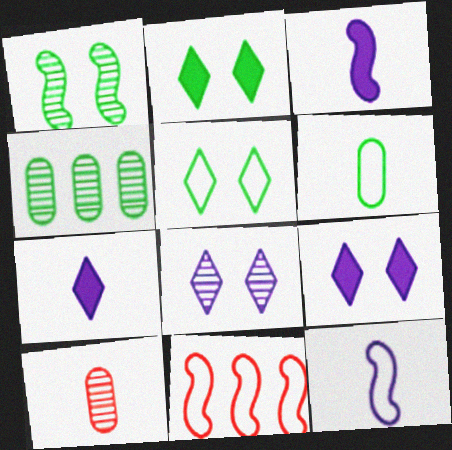[[1, 3, 11]]